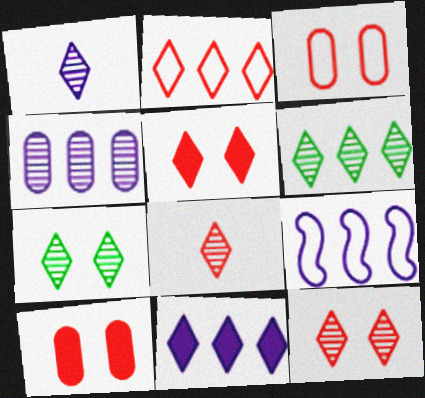[[1, 6, 12], 
[2, 5, 8], 
[2, 6, 11], 
[4, 9, 11]]